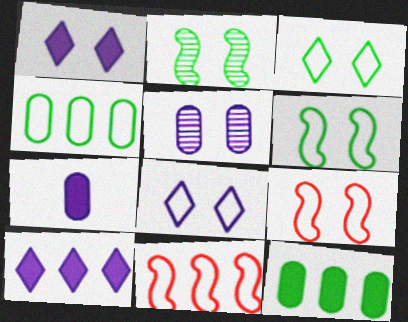[]